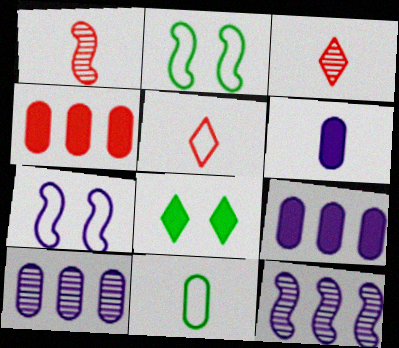[[2, 3, 9]]